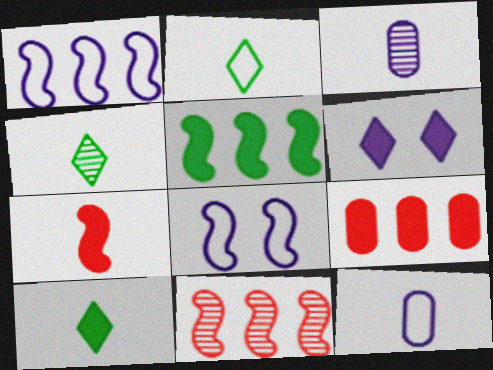[[1, 3, 6], 
[1, 5, 11], 
[2, 3, 7], 
[2, 4, 10], 
[4, 7, 12], 
[4, 8, 9]]